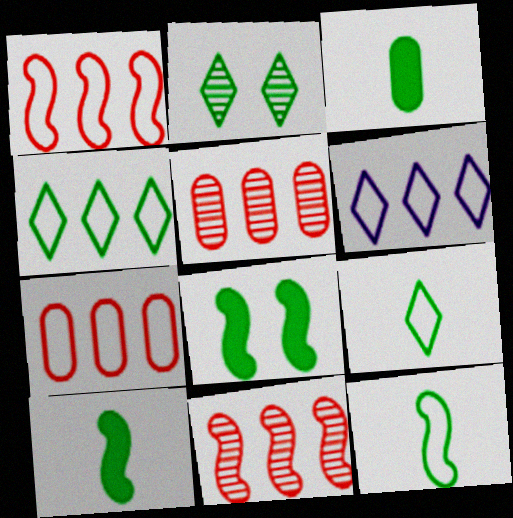[]